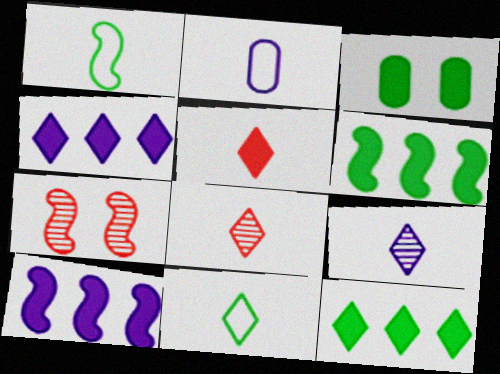[[1, 7, 10], 
[2, 7, 12], 
[3, 5, 10], 
[5, 9, 11]]